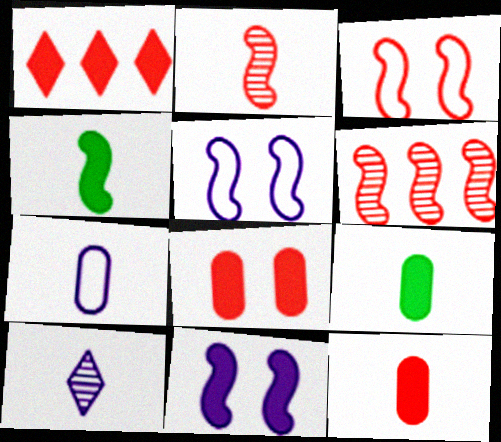[[1, 9, 11], 
[4, 5, 6]]